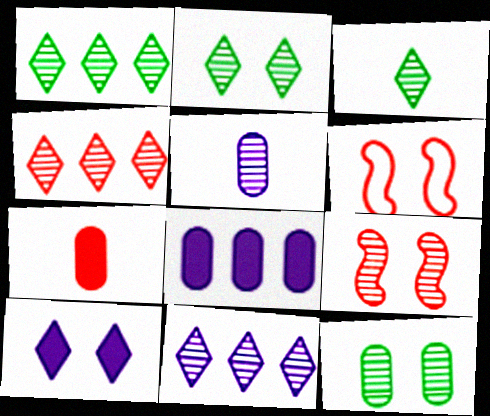[[1, 2, 3], 
[1, 4, 11], 
[1, 5, 9], 
[3, 6, 8], 
[4, 6, 7], 
[6, 10, 12]]